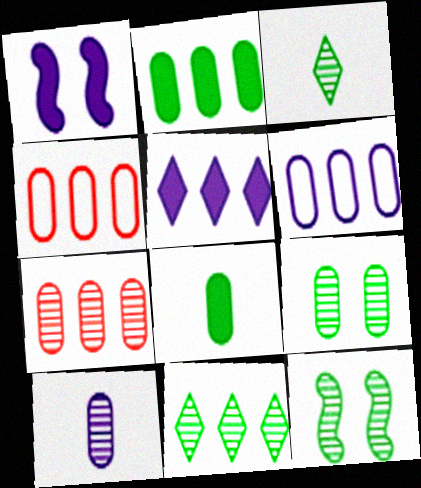[[1, 3, 4], 
[2, 6, 7], 
[7, 9, 10]]